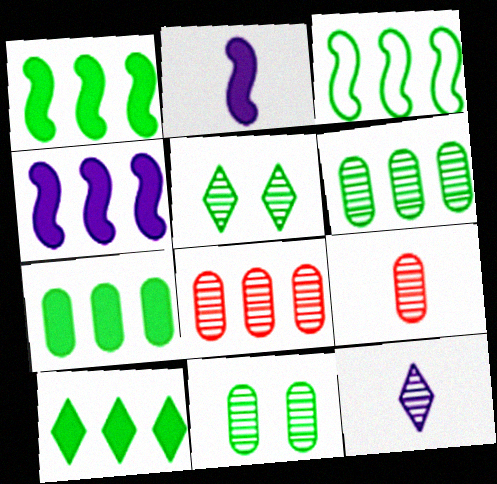[[1, 7, 10], 
[3, 6, 10]]